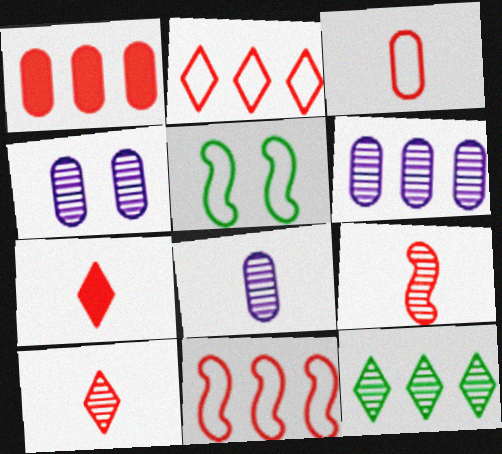[[3, 7, 9], 
[4, 6, 8], 
[4, 9, 12], 
[5, 6, 7]]